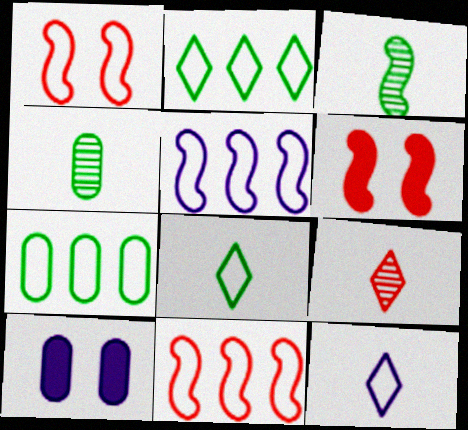[[1, 7, 12], 
[3, 5, 6]]